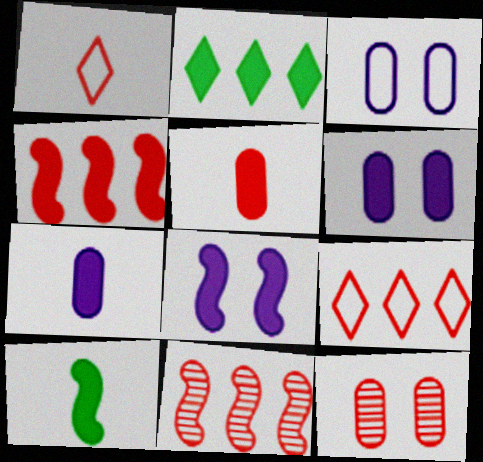[[1, 4, 12], 
[2, 5, 8], 
[4, 8, 10]]